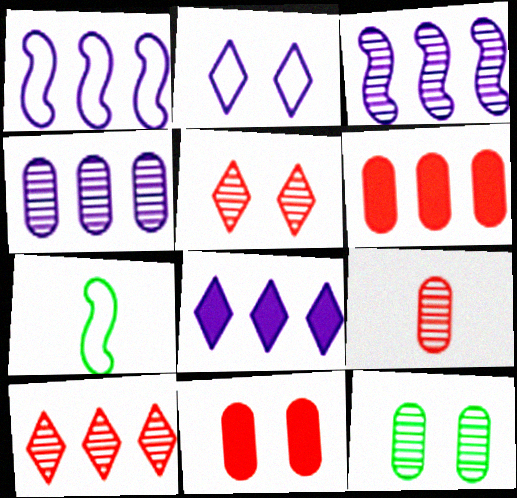[[1, 4, 8], 
[4, 9, 12]]